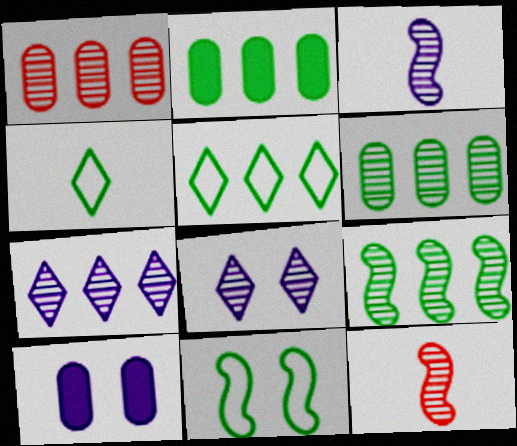[[1, 7, 9], 
[2, 5, 9], 
[5, 10, 12], 
[6, 8, 12]]